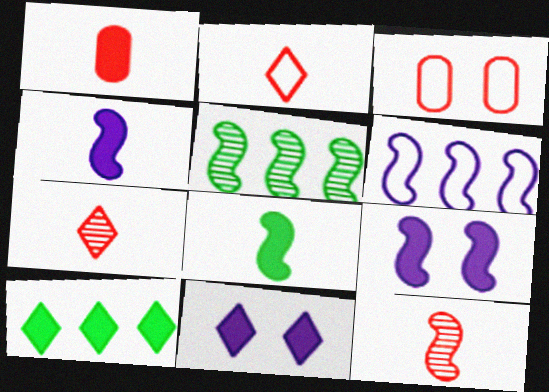[[1, 2, 12], 
[1, 9, 10]]